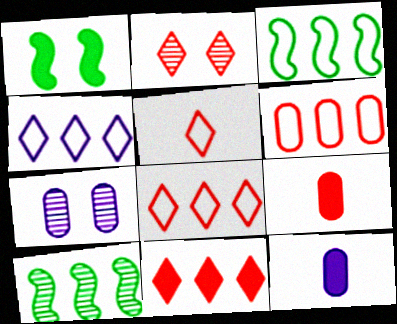[[1, 11, 12], 
[2, 3, 12], 
[2, 5, 11], 
[3, 4, 6]]